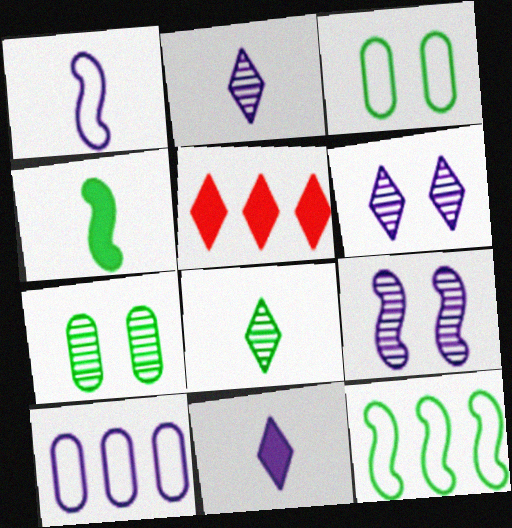[[1, 5, 7], 
[9, 10, 11]]